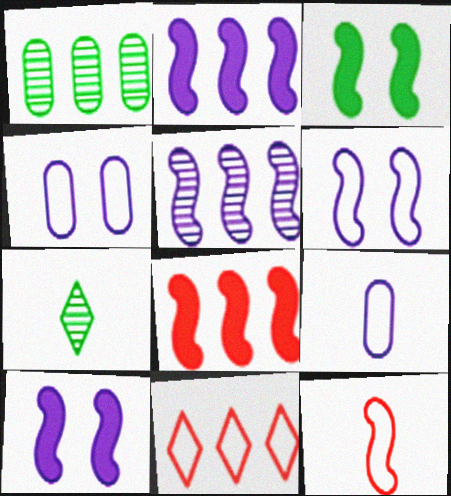[[1, 2, 11], 
[3, 5, 12], 
[4, 7, 8]]